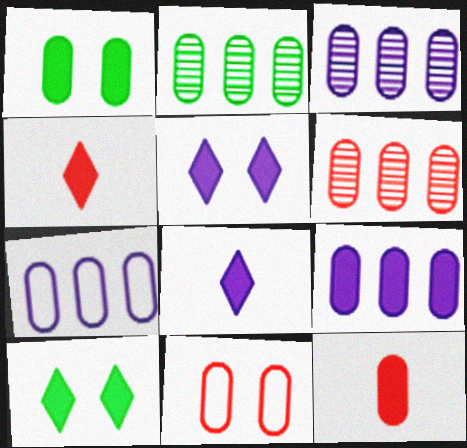[[1, 9, 12], 
[2, 3, 6], 
[3, 7, 9], 
[6, 11, 12]]